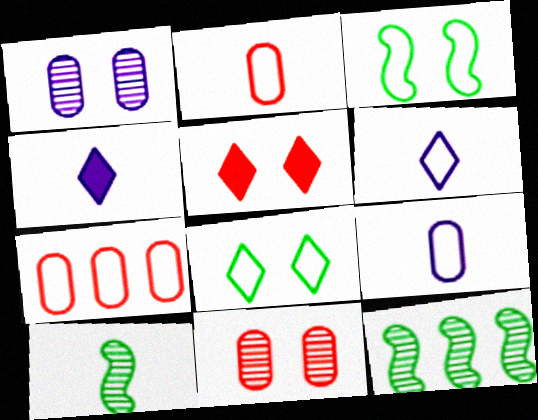[[1, 3, 5], 
[2, 4, 10], 
[3, 6, 7], 
[5, 9, 12]]